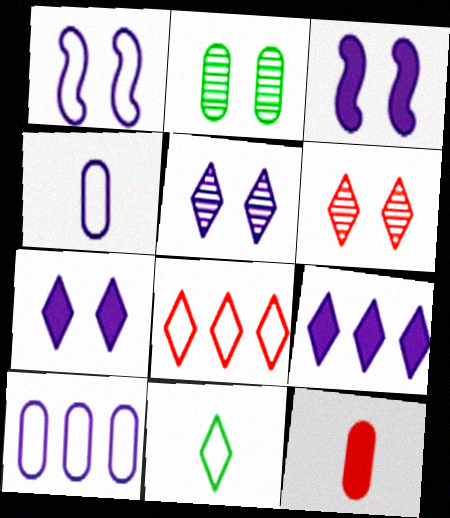[[2, 10, 12], 
[6, 9, 11]]